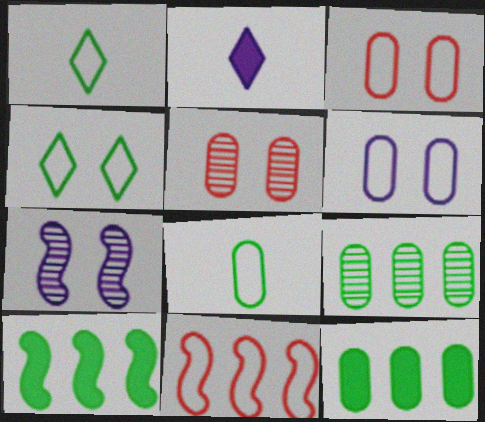[[1, 6, 11]]